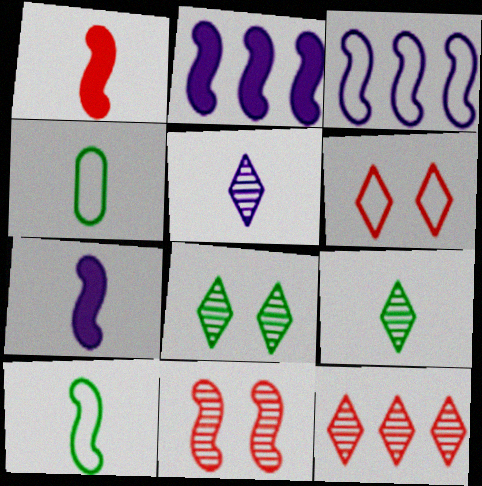[[1, 4, 5], 
[2, 10, 11], 
[3, 4, 6], 
[5, 8, 12]]